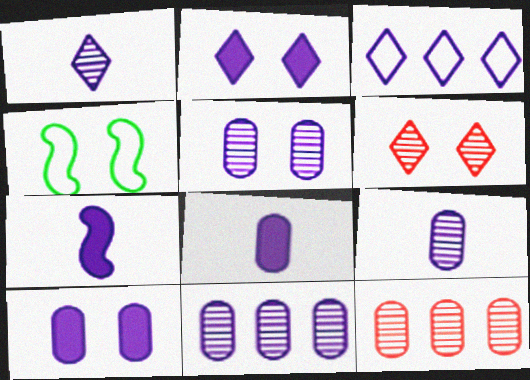[[1, 2, 3], 
[3, 5, 7], 
[4, 6, 10], 
[5, 9, 11]]